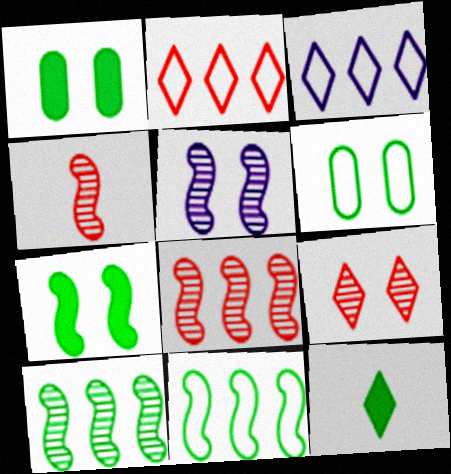[[1, 3, 4], 
[3, 9, 12], 
[4, 5, 10], 
[6, 10, 12]]